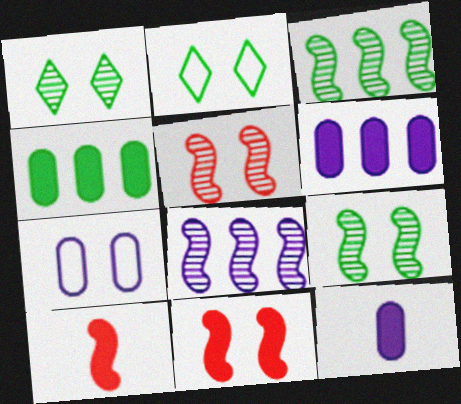[[1, 7, 11]]